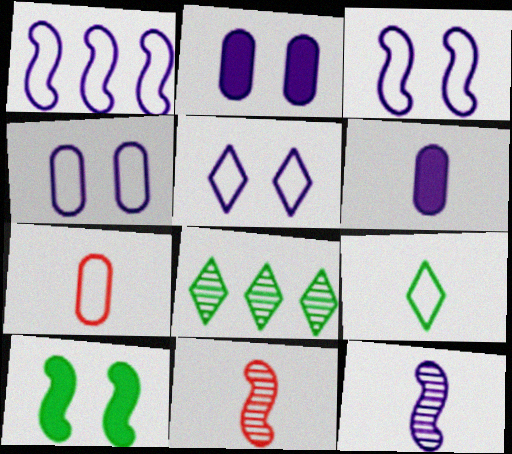[[1, 10, 11], 
[3, 4, 5], 
[6, 9, 11]]